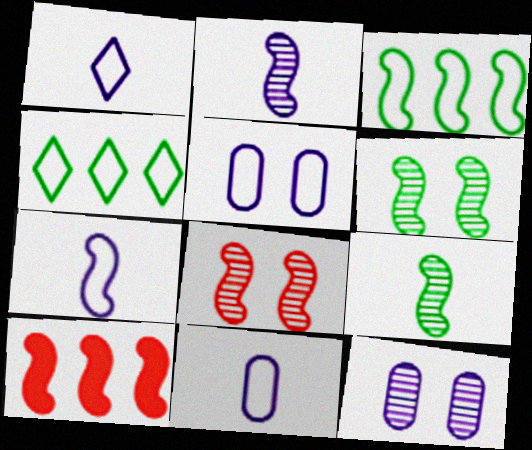[[1, 7, 11], 
[6, 7, 10]]